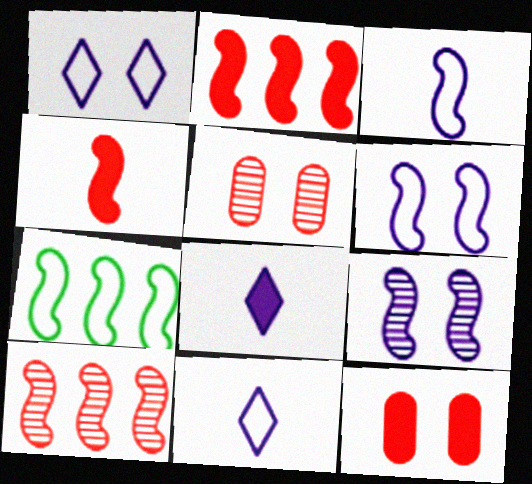[[4, 7, 9], 
[5, 7, 8]]